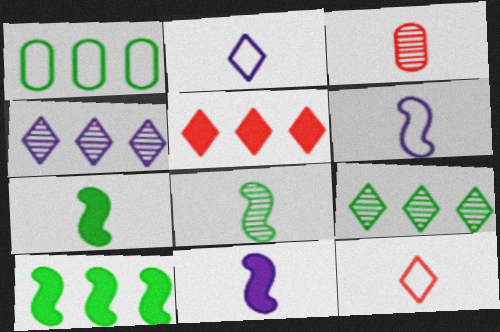[[1, 9, 10], 
[2, 3, 7]]